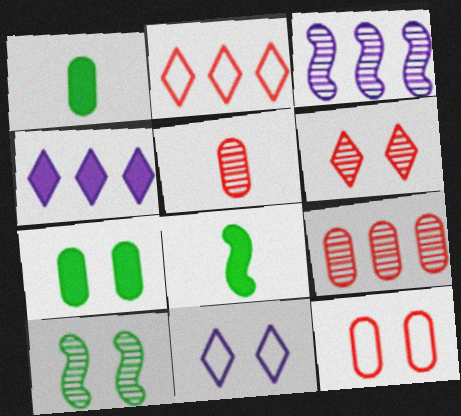[[8, 9, 11]]